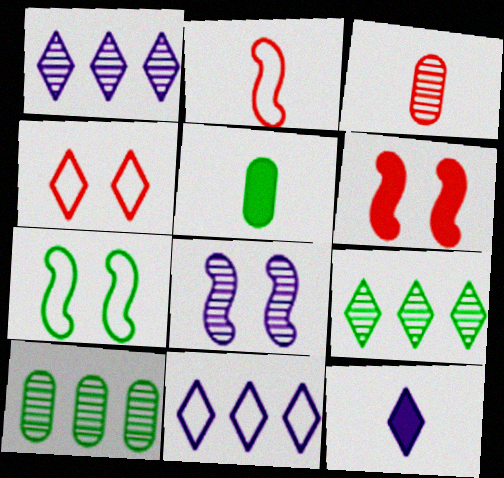[[3, 8, 9], 
[4, 9, 12], 
[5, 7, 9], 
[6, 7, 8]]